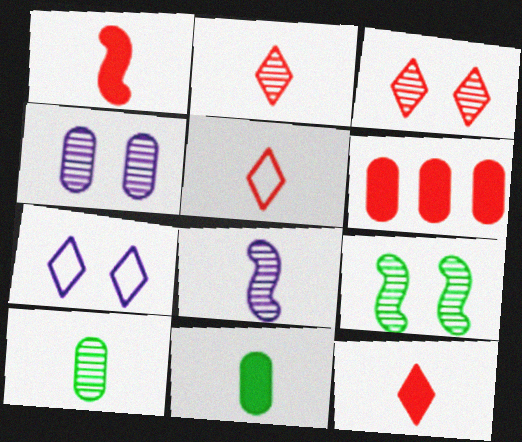[[2, 5, 12], 
[2, 8, 10], 
[3, 4, 9], 
[5, 8, 11]]